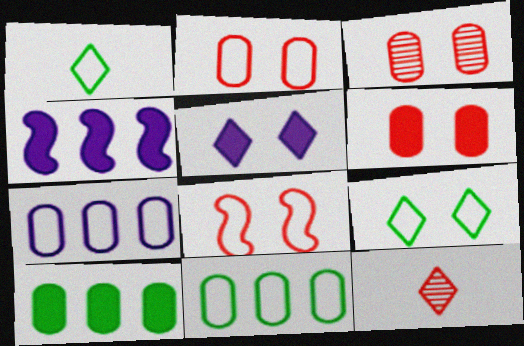[[1, 3, 4], 
[1, 7, 8], 
[2, 3, 6]]